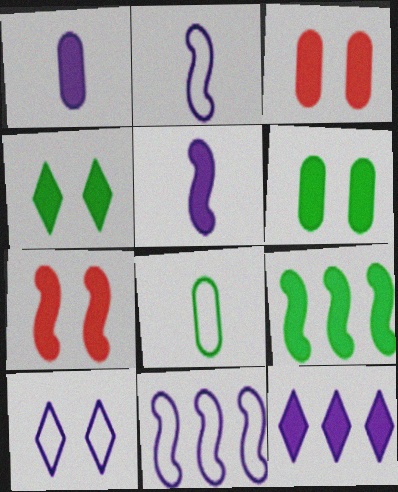[[5, 7, 9]]